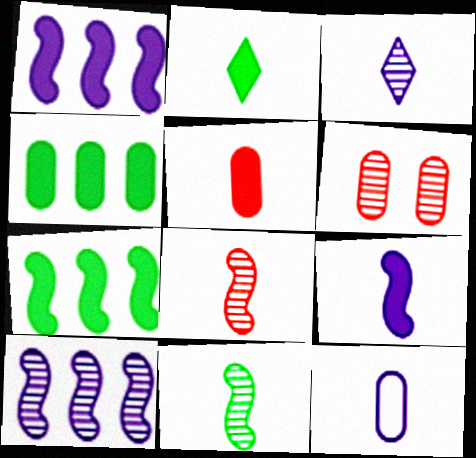[[2, 5, 9], 
[2, 8, 12], 
[3, 9, 12], 
[4, 6, 12]]